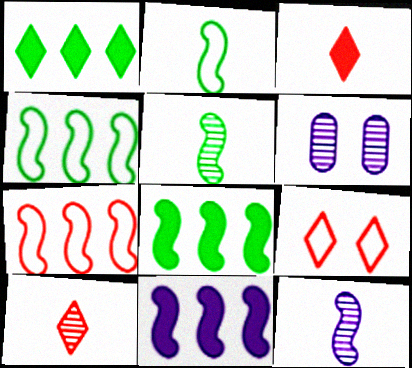[[3, 4, 6]]